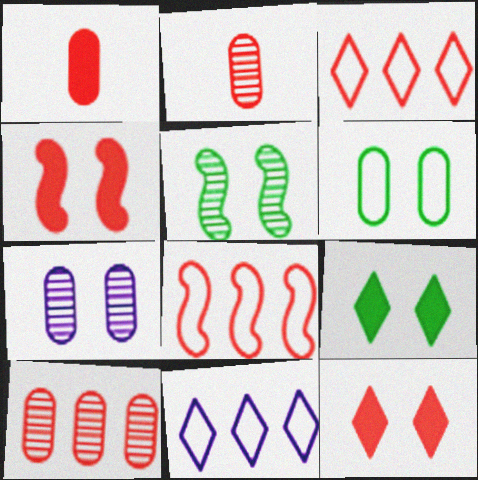[[1, 5, 11], 
[2, 3, 4], 
[2, 8, 12], 
[5, 6, 9]]